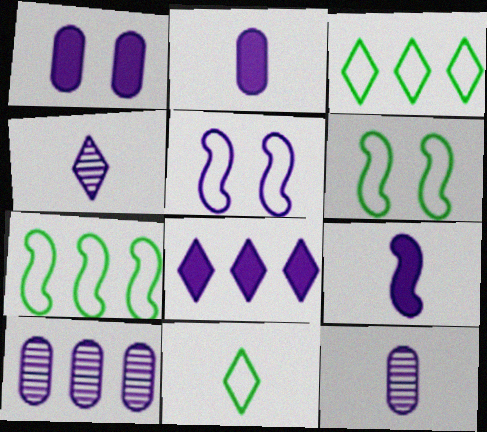[[1, 8, 9], 
[5, 8, 12]]